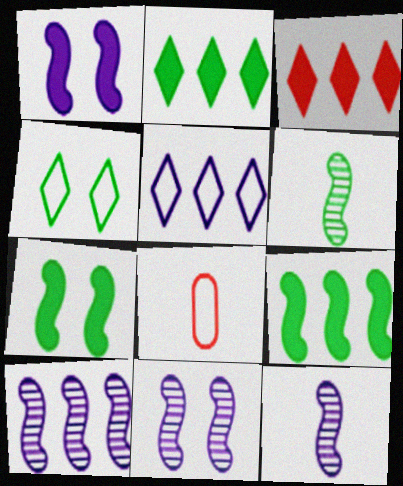[[2, 8, 11], 
[10, 11, 12]]